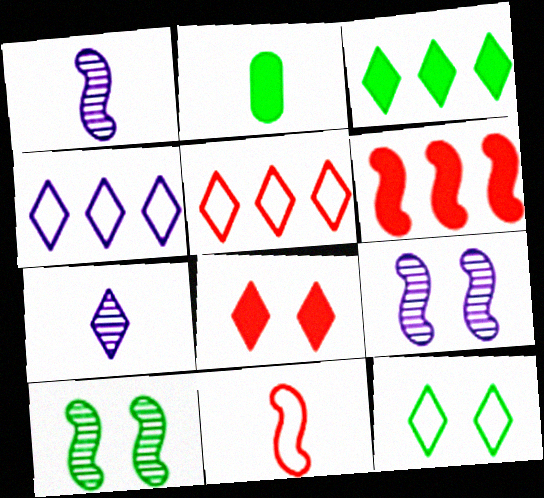[[2, 5, 9], 
[2, 7, 11]]